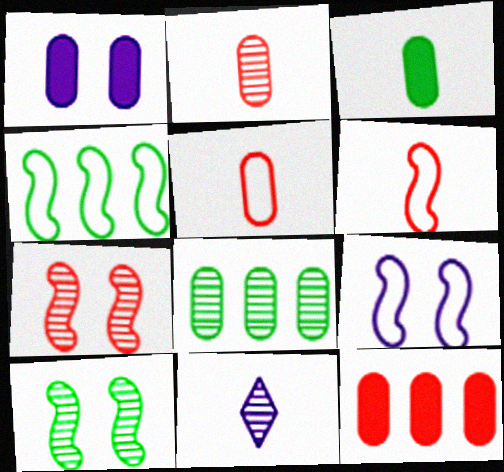[[1, 3, 12], 
[1, 5, 8], 
[3, 6, 11], 
[4, 6, 9], 
[7, 8, 11]]